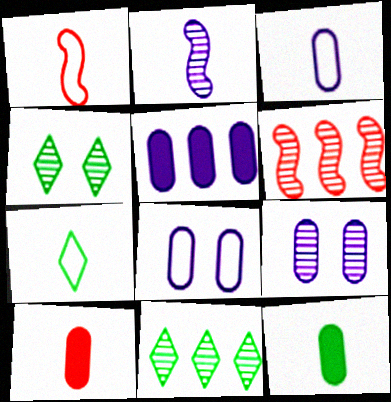[[1, 3, 7], 
[1, 4, 5], 
[2, 7, 10], 
[3, 5, 9]]